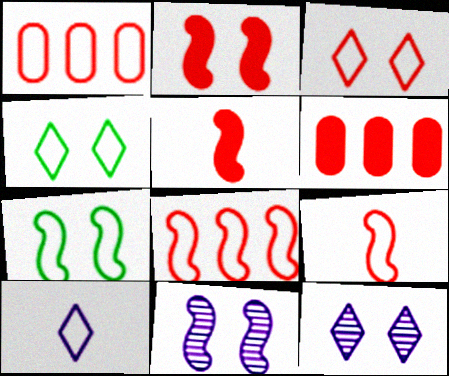[[1, 3, 9], 
[1, 7, 10], 
[2, 7, 11]]